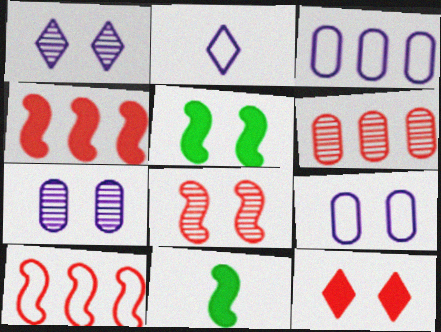[[2, 5, 6]]